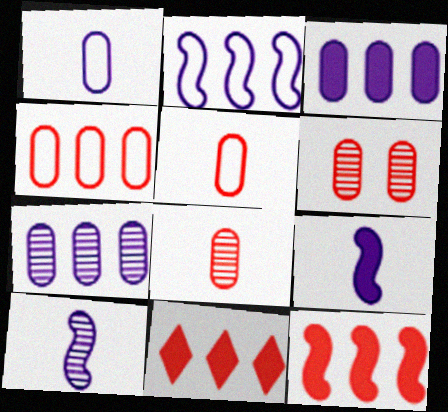[]